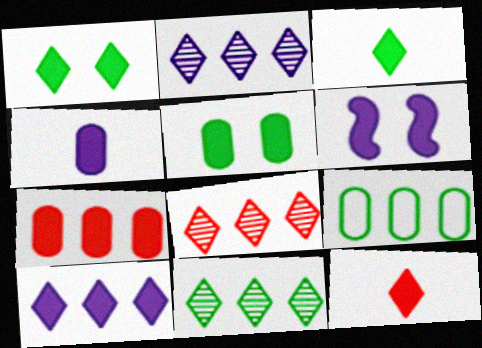[[1, 10, 12], 
[2, 8, 11], 
[3, 6, 7], 
[4, 5, 7], 
[4, 6, 10]]